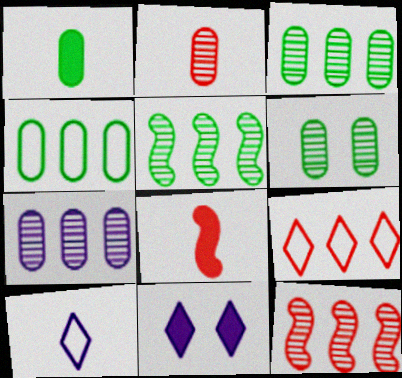[[1, 4, 6], 
[2, 6, 7]]